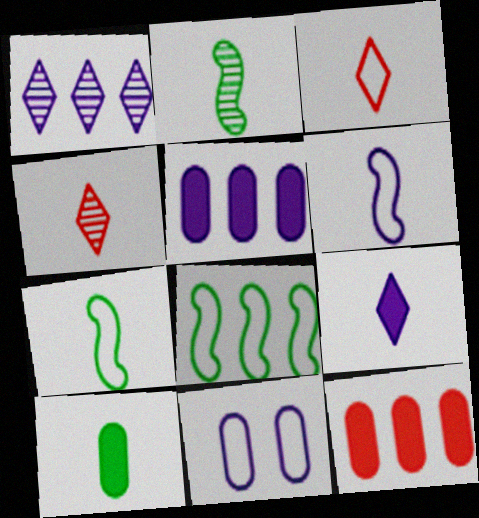[[1, 8, 12], 
[3, 8, 11], 
[4, 6, 10]]